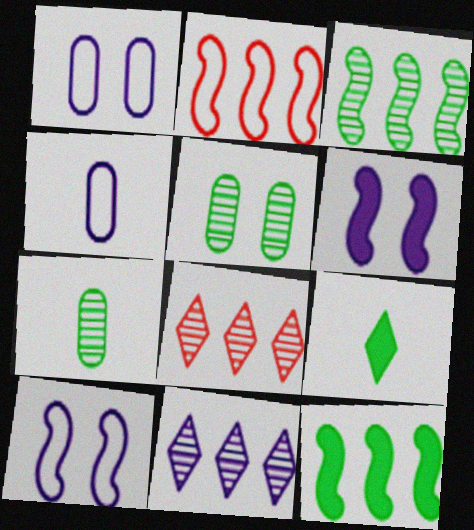[[4, 6, 11]]